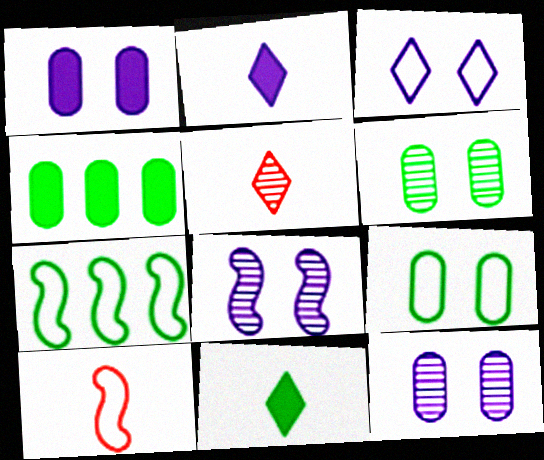[[1, 3, 8], 
[1, 5, 7], 
[6, 7, 11]]